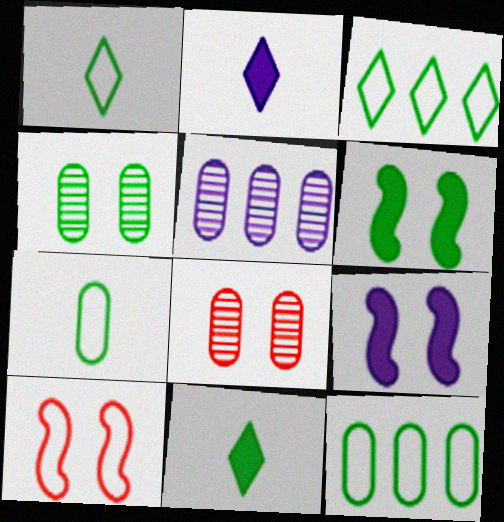[[5, 10, 11]]